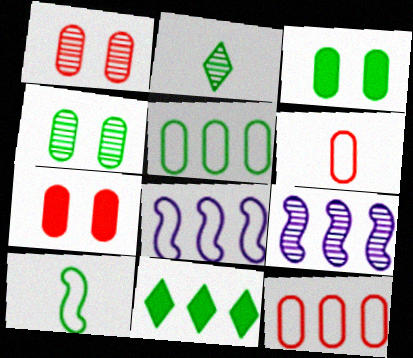[[1, 2, 9], 
[2, 7, 8], 
[4, 10, 11], 
[9, 11, 12]]